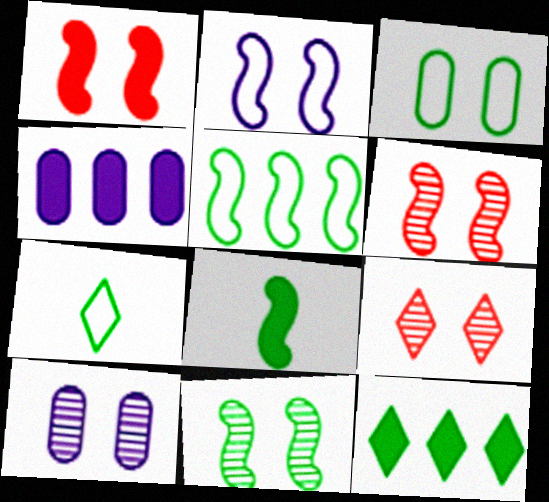[[1, 2, 11], 
[3, 5, 7], 
[4, 6, 7], 
[5, 8, 11], 
[9, 10, 11]]